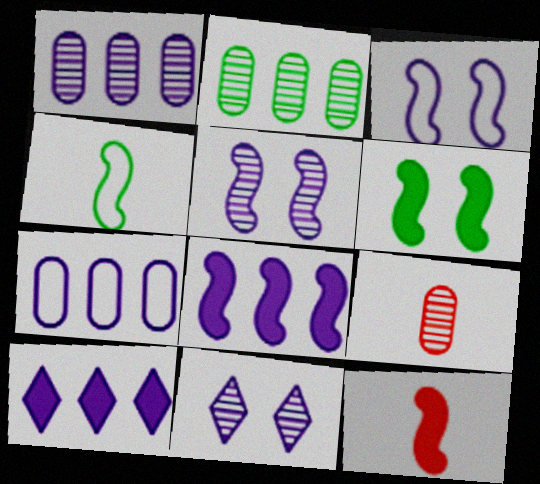[[6, 8, 12]]